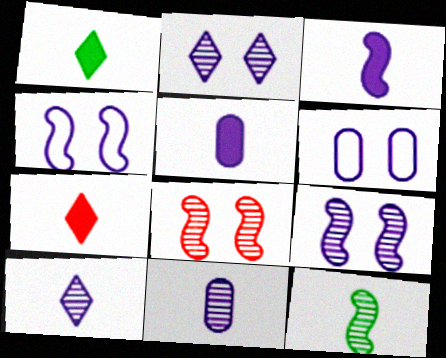[]